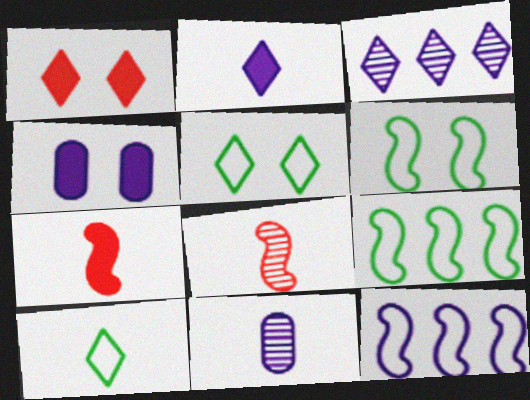[[1, 3, 10], 
[1, 9, 11], 
[7, 10, 11]]